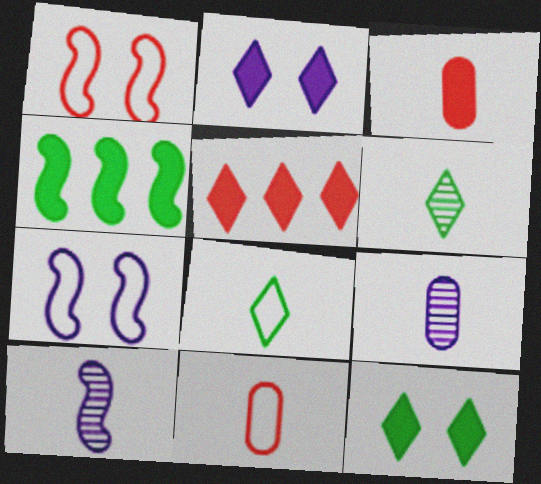[[1, 4, 10], 
[2, 3, 4], 
[3, 8, 10]]